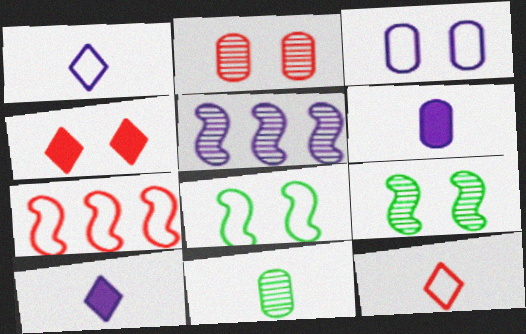[[3, 4, 9], 
[3, 5, 10]]